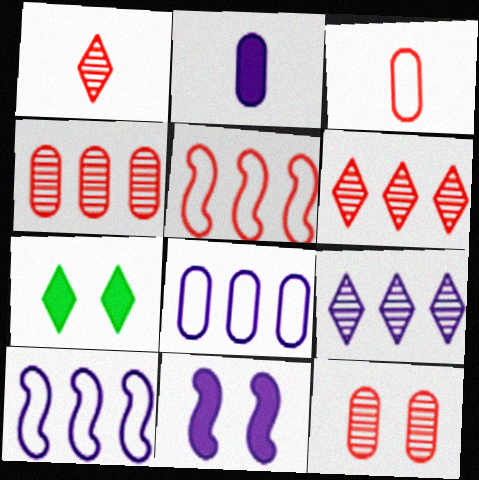[]